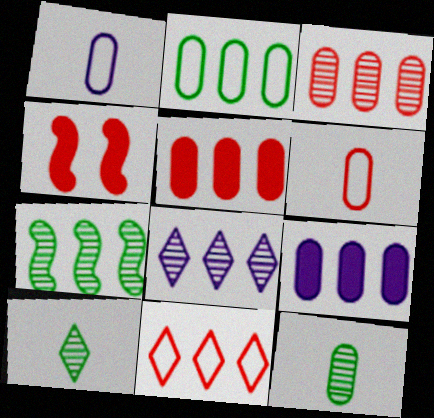[[2, 3, 9], 
[3, 7, 8], 
[7, 9, 11]]